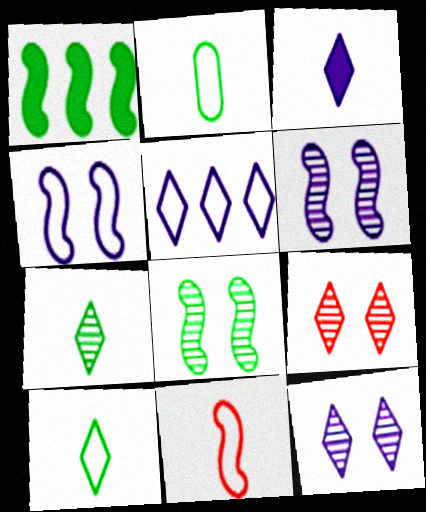[[1, 6, 11], 
[3, 5, 12]]